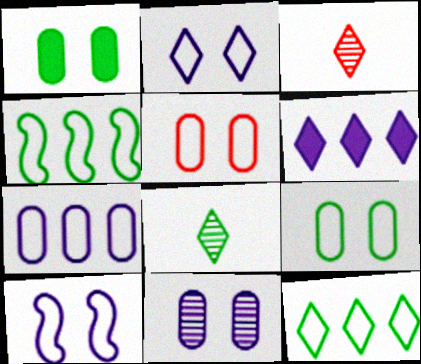[[1, 4, 8], 
[1, 5, 11]]